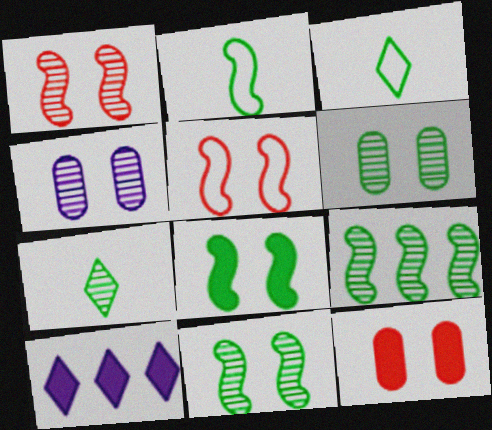[[2, 8, 9], 
[6, 7, 9]]